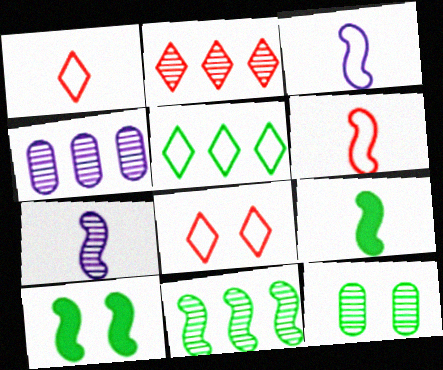[[1, 4, 10], 
[2, 4, 11], 
[2, 7, 12], 
[4, 8, 9], 
[5, 9, 12], 
[6, 7, 9]]